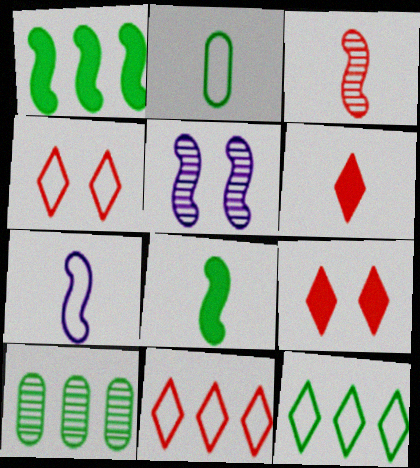[[1, 10, 12], 
[3, 7, 8], 
[7, 9, 10]]